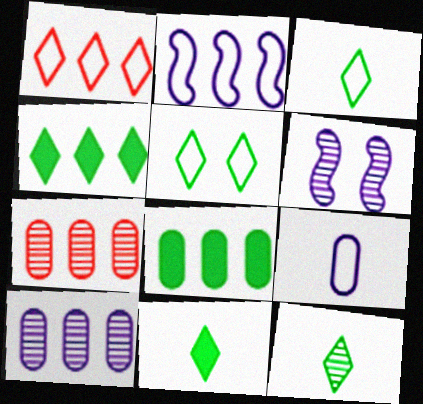[[2, 4, 7], 
[3, 11, 12], 
[4, 5, 12], 
[6, 7, 12]]